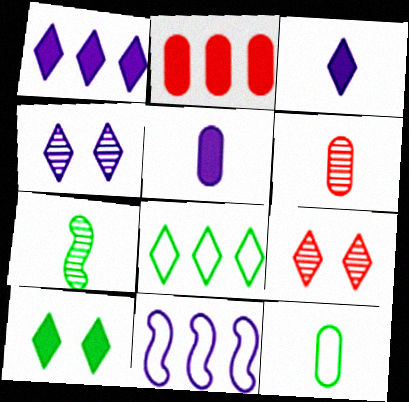[[3, 8, 9], 
[4, 5, 11], 
[5, 6, 12], 
[6, 10, 11]]